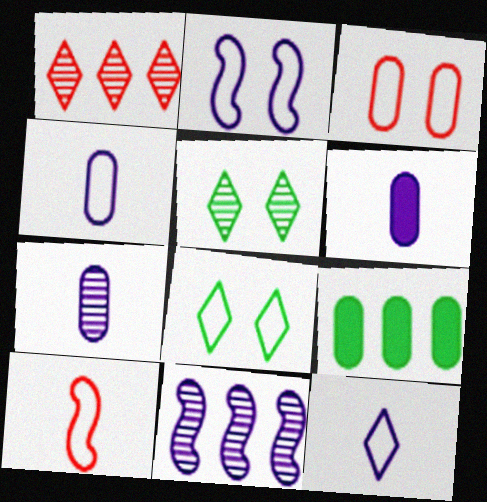[[2, 3, 8], 
[3, 7, 9], 
[4, 6, 7]]